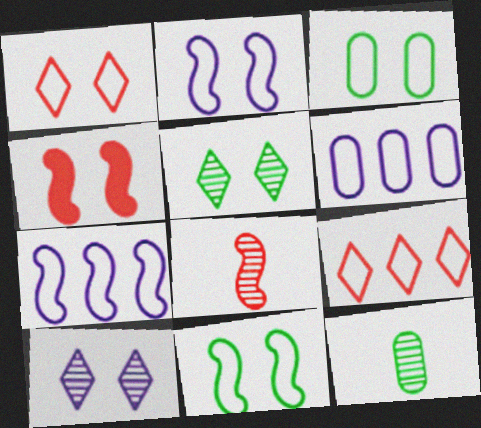[[1, 2, 3], 
[3, 4, 10]]